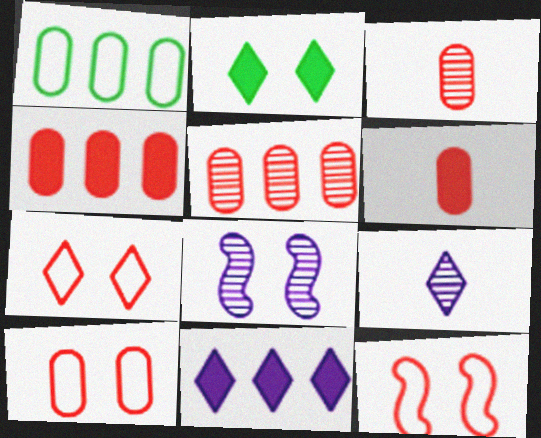[[2, 8, 10], 
[3, 4, 10], 
[5, 6, 10], 
[7, 10, 12]]